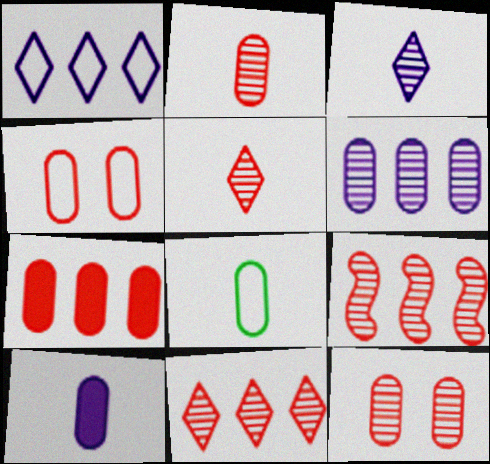[[2, 4, 7], 
[2, 8, 10], 
[5, 9, 12]]